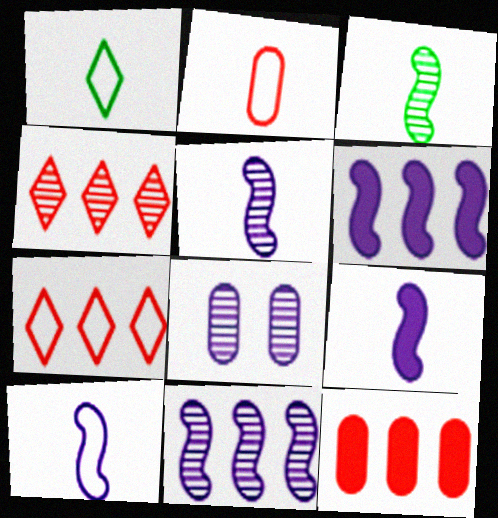[[1, 2, 10], 
[3, 4, 8], 
[5, 9, 10]]